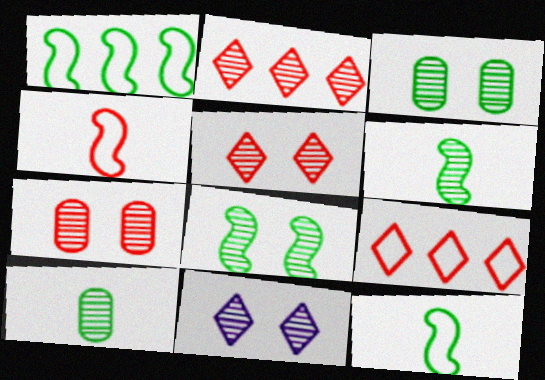[[7, 8, 11]]